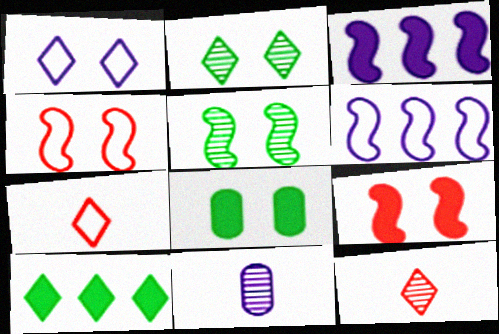[[1, 3, 11], 
[1, 10, 12], 
[4, 10, 11], 
[6, 8, 12]]